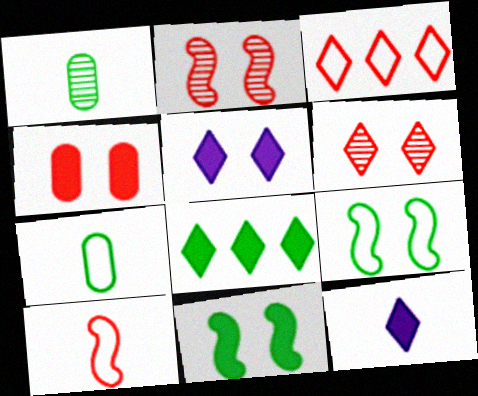[[1, 8, 9], 
[1, 10, 12], 
[4, 5, 11]]